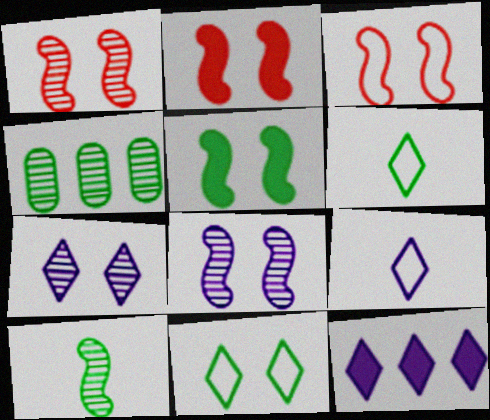[[1, 2, 3], 
[2, 4, 9], 
[3, 5, 8], 
[4, 5, 6], 
[7, 9, 12]]